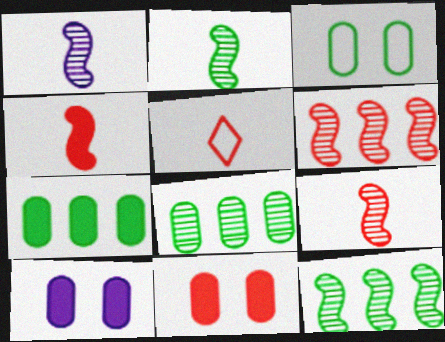[[1, 2, 9], 
[5, 6, 11], 
[5, 10, 12]]